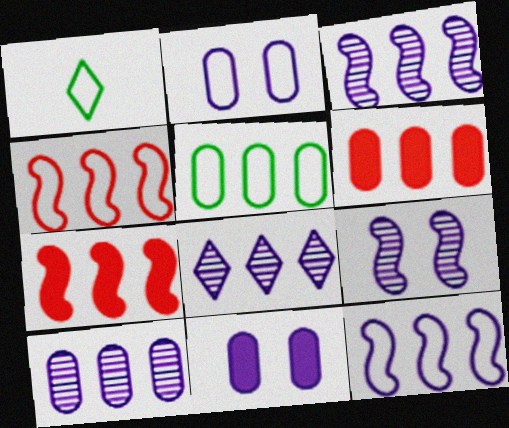[[1, 2, 4], 
[1, 6, 9], 
[3, 8, 10], 
[5, 6, 10], 
[5, 7, 8]]